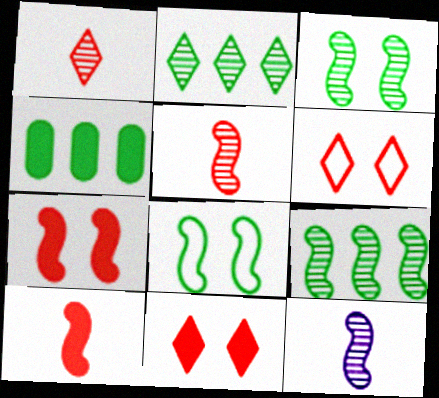[[4, 6, 12]]